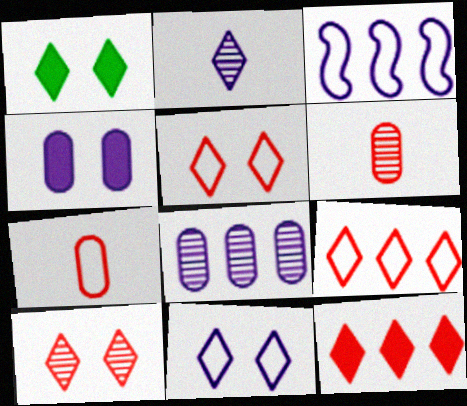[[1, 2, 9], 
[1, 3, 6], 
[1, 10, 11], 
[2, 3, 4]]